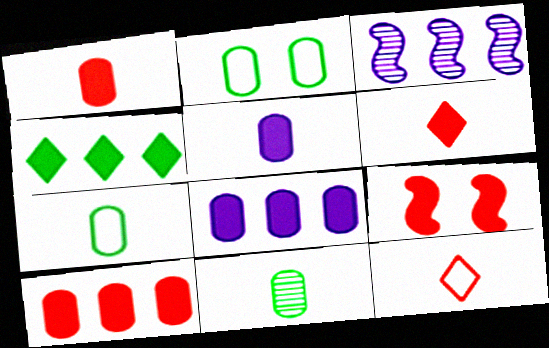[[2, 3, 6], 
[4, 5, 9], 
[6, 9, 10]]